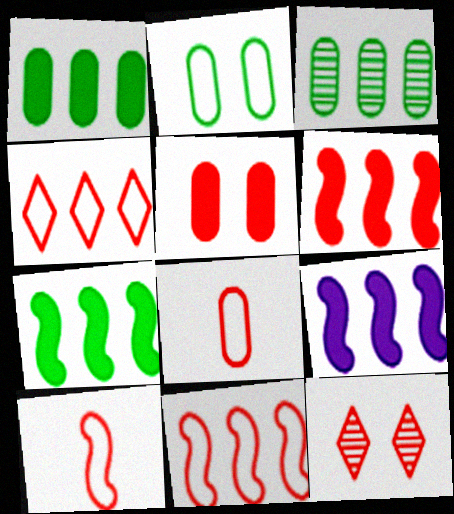[[3, 4, 9], 
[6, 7, 9], 
[6, 8, 12]]